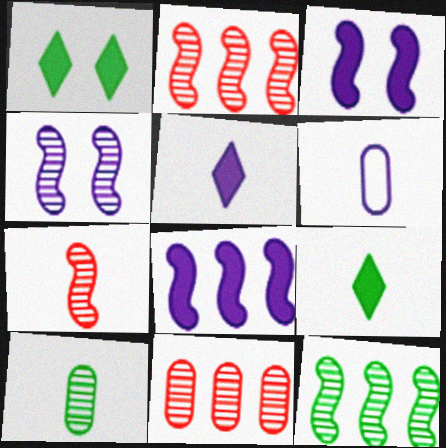[[1, 2, 6], 
[4, 7, 12], 
[6, 7, 9]]